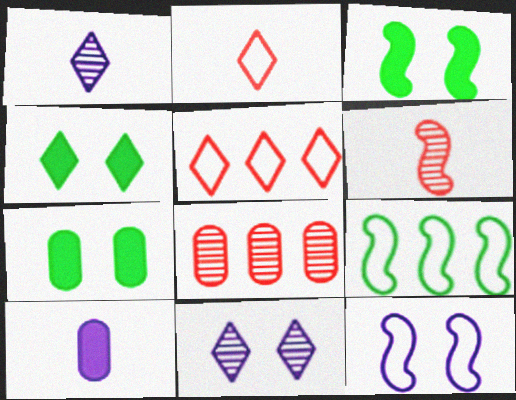[[1, 4, 5], 
[3, 4, 7]]